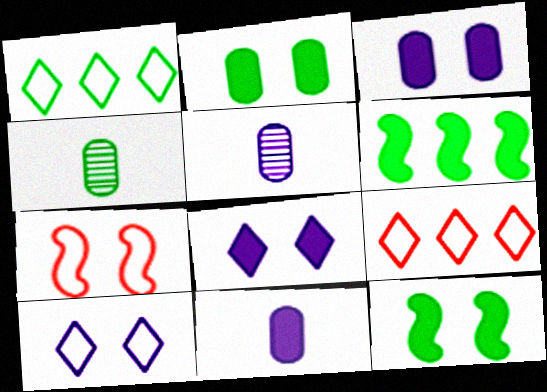[[1, 4, 12], 
[5, 9, 12]]